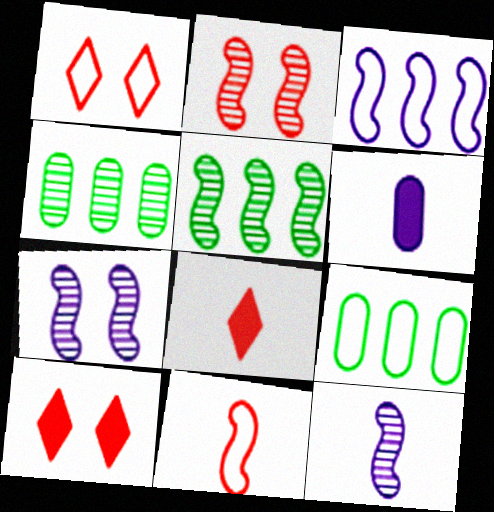[[1, 5, 6], 
[2, 5, 12], 
[7, 8, 9], 
[9, 10, 12]]